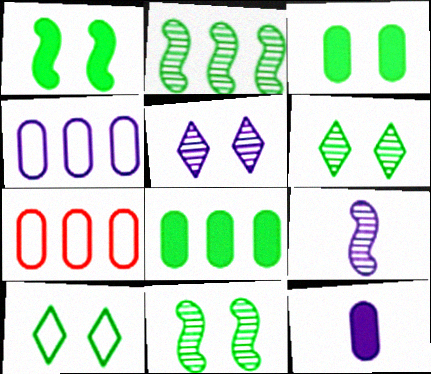[[3, 10, 11]]